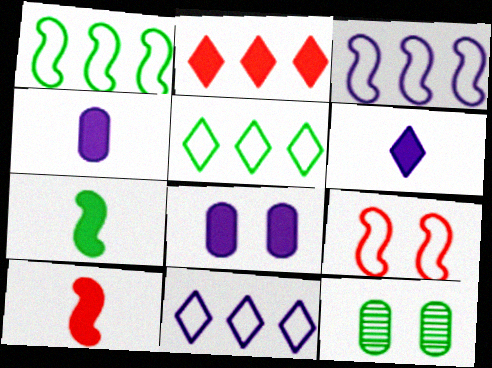[[2, 7, 8], 
[5, 7, 12], 
[10, 11, 12]]